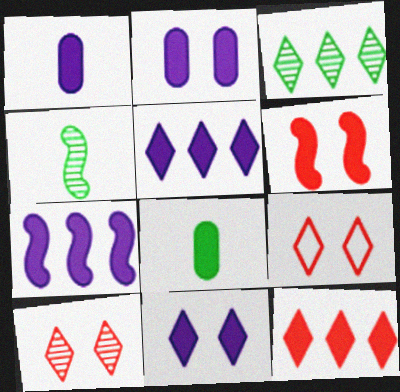[[1, 7, 11], 
[5, 6, 8]]